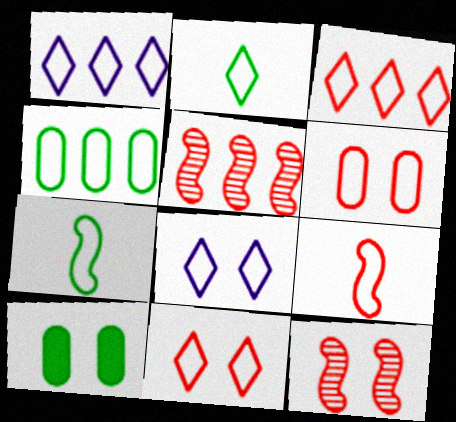[[1, 2, 11], 
[1, 6, 7], 
[2, 3, 8], 
[3, 6, 9], 
[4, 8, 9], 
[8, 10, 12]]